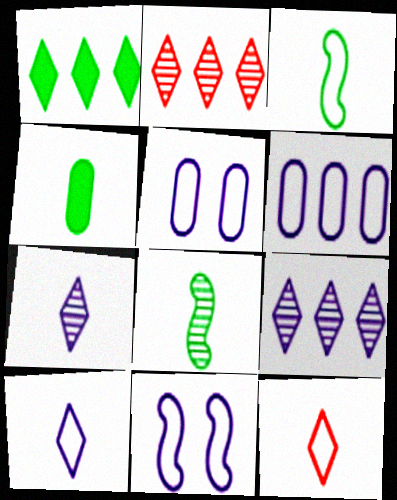[[2, 4, 11], 
[6, 10, 11]]